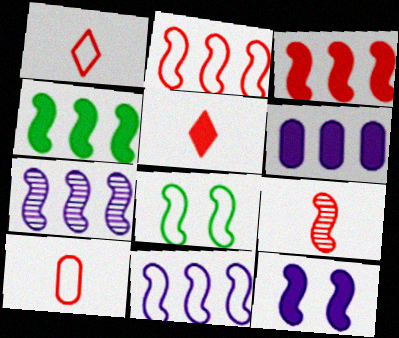[[2, 4, 7], 
[5, 9, 10]]